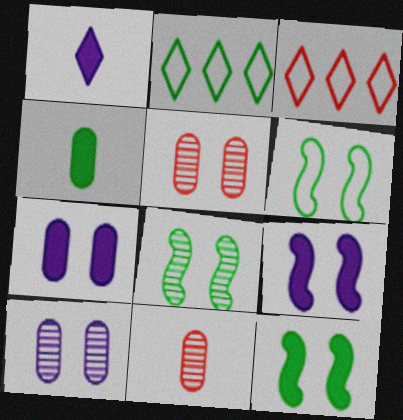[[2, 4, 8], 
[2, 9, 11], 
[6, 8, 12]]